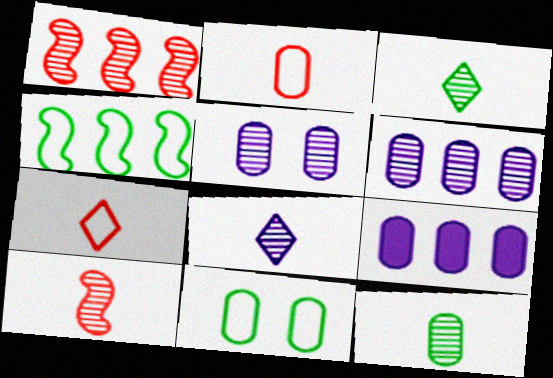[[1, 3, 5], 
[8, 10, 12]]